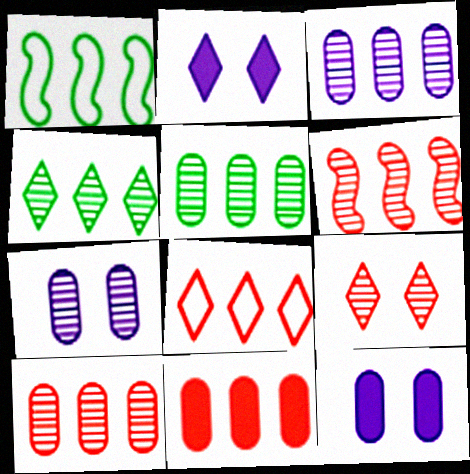[[3, 4, 6], 
[3, 5, 10], 
[6, 8, 11]]